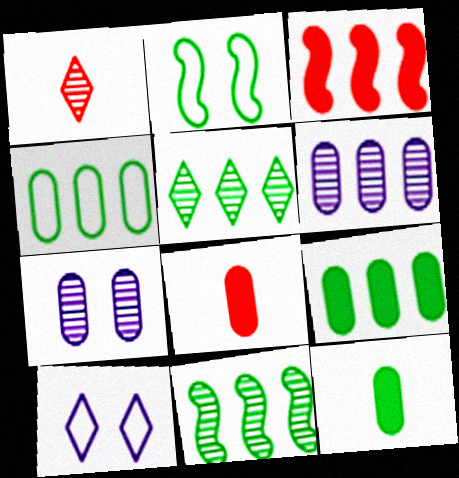[[1, 7, 11], 
[2, 5, 12], 
[4, 7, 8], 
[8, 10, 11]]